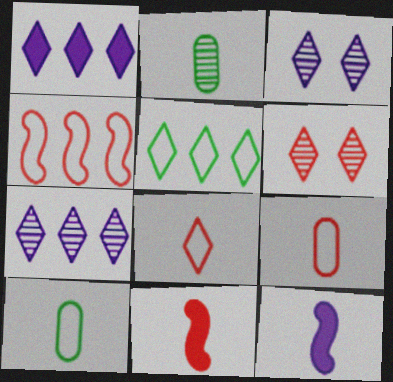[[2, 8, 12]]